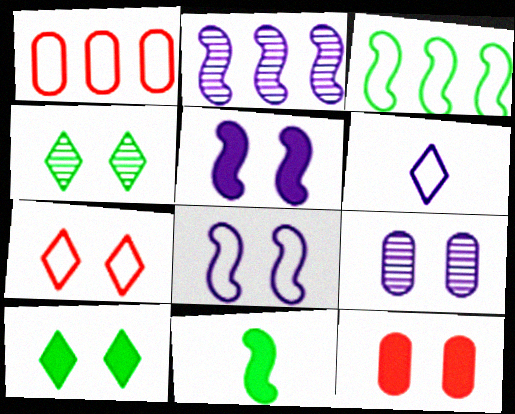[[4, 8, 12], 
[5, 10, 12]]